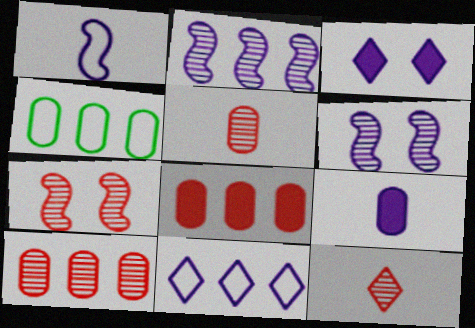[[6, 9, 11], 
[7, 10, 12]]